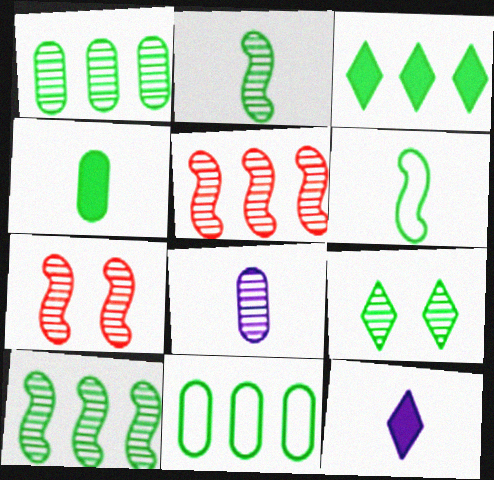[[1, 2, 9], 
[3, 10, 11], 
[5, 8, 9], 
[7, 11, 12]]